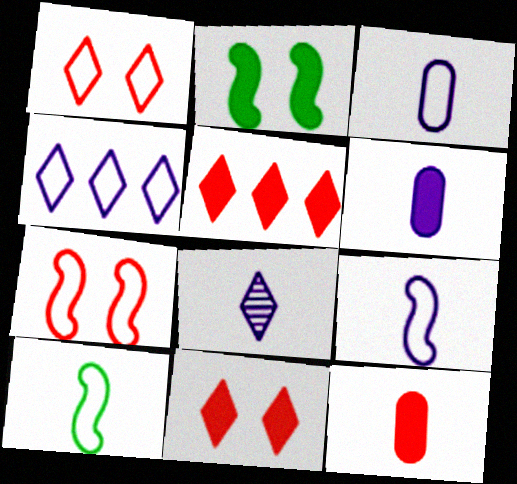[[2, 5, 6], 
[6, 8, 9], 
[8, 10, 12]]